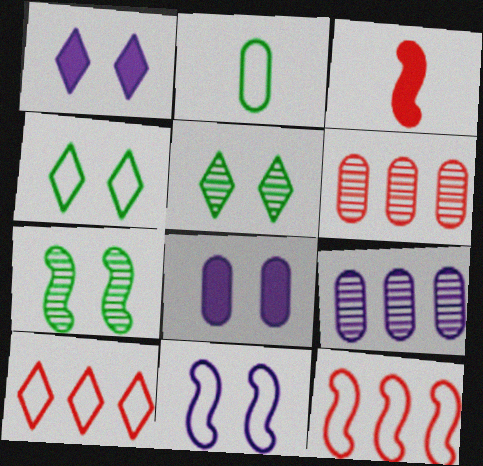[[2, 6, 8], 
[2, 10, 11], 
[3, 4, 9]]